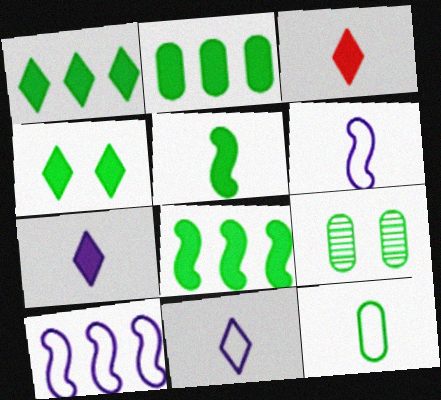[[1, 2, 8], 
[2, 4, 5], 
[2, 9, 12], 
[3, 9, 10]]